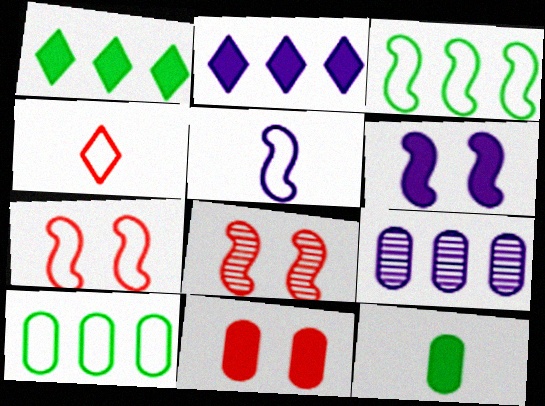[[3, 5, 7]]